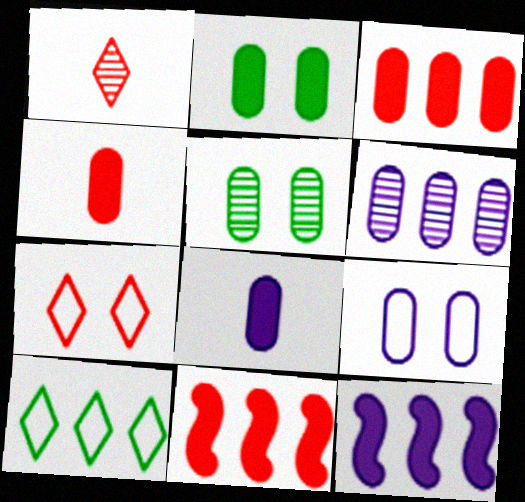[[2, 3, 8], 
[6, 8, 9], 
[6, 10, 11]]